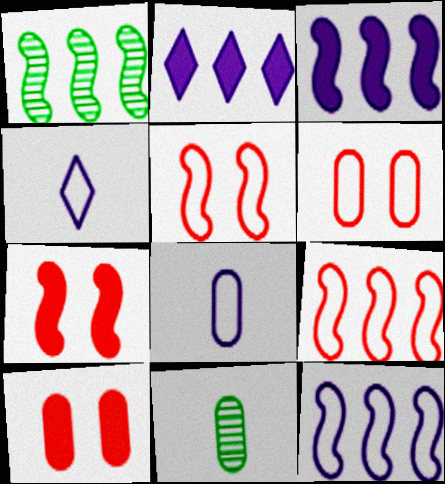[[1, 3, 9], 
[1, 4, 10], 
[2, 5, 11]]